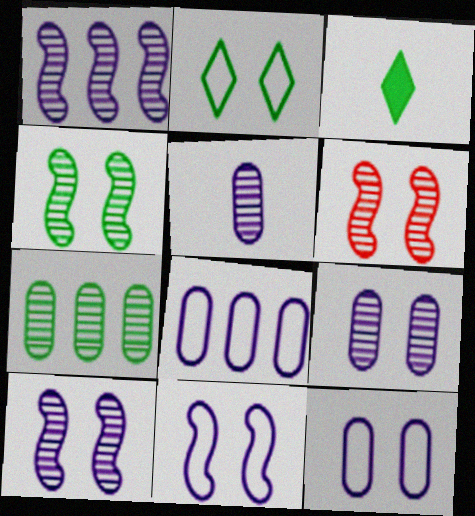[[3, 6, 8], 
[4, 6, 10]]